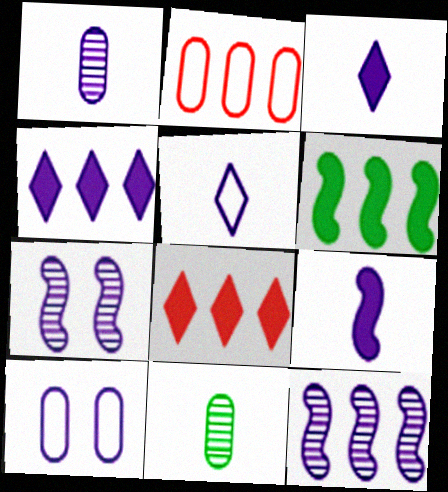[[1, 5, 9], 
[3, 10, 12]]